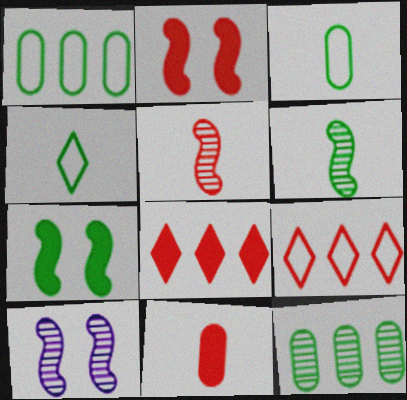[[2, 8, 11], 
[3, 8, 10], 
[4, 7, 12]]